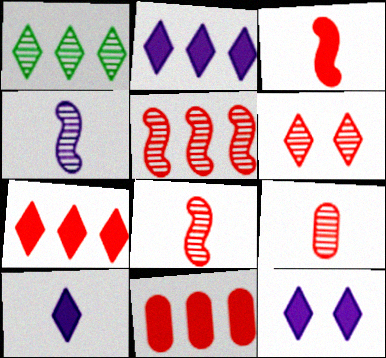[[2, 10, 12], 
[5, 6, 9]]